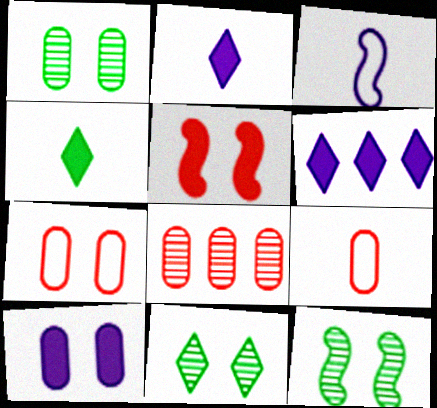[[1, 7, 10], 
[1, 11, 12], 
[6, 9, 12]]